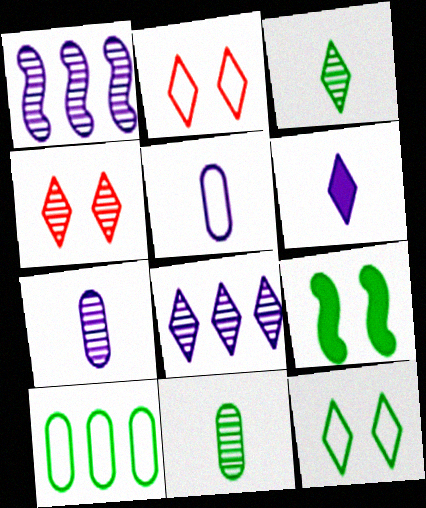[[1, 4, 11], 
[3, 4, 8], 
[3, 9, 10]]